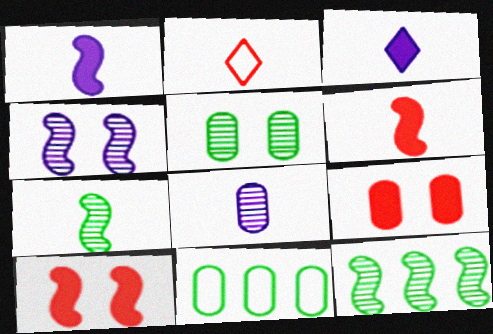[[8, 9, 11]]